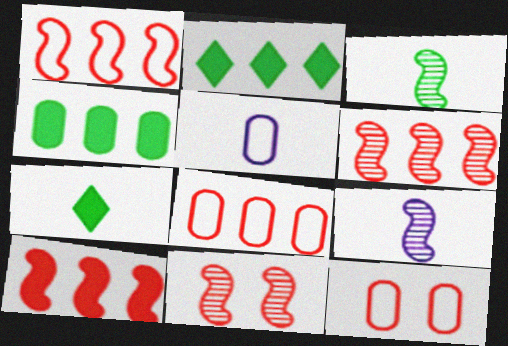[[1, 6, 10], 
[2, 5, 11], 
[2, 9, 12]]